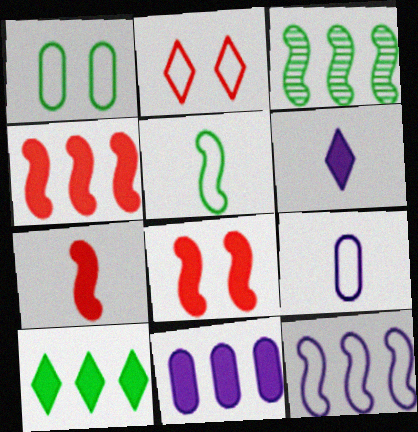[[3, 4, 12], 
[4, 7, 8], 
[4, 10, 11]]